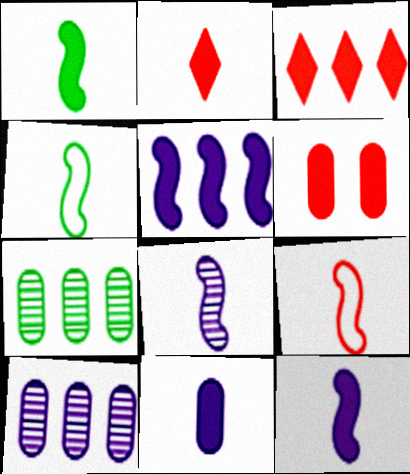[[1, 2, 11], 
[1, 8, 9]]